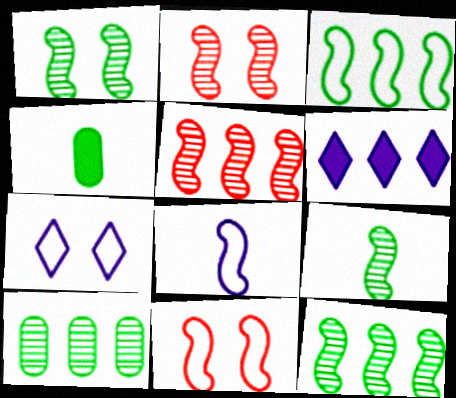[[1, 9, 12], 
[3, 8, 11], 
[4, 5, 7]]